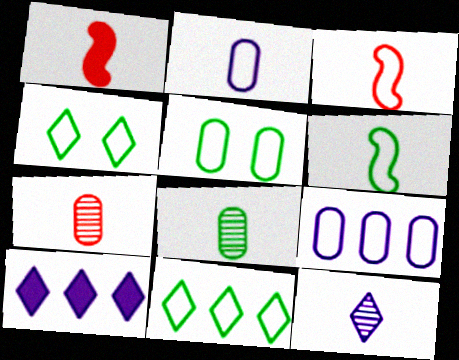[[3, 4, 9], 
[5, 6, 11]]